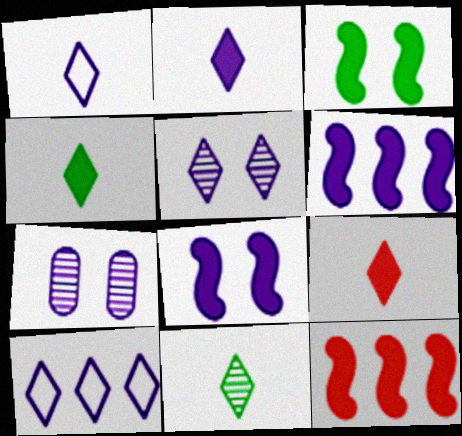[[1, 6, 7], 
[1, 9, 11], 
[2, 4, 9], 
[2, 5, 10]]